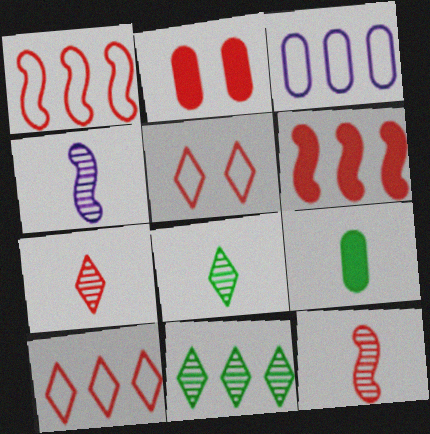[[1, 2, 7], 
[2, 10, 12], 
[3, 6, 11]]